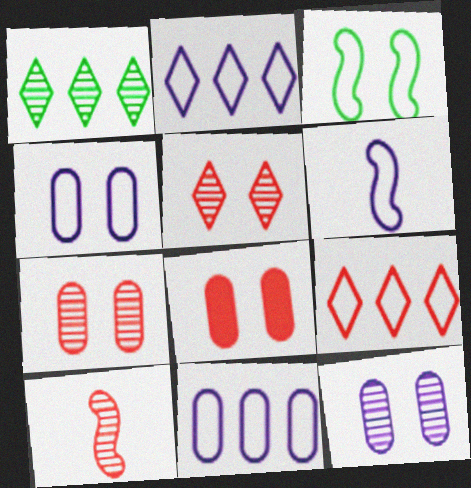[[1, 6, 8], 
[1, 10, 12], 
[2, 4, 6], 
[8, 9, 10]]